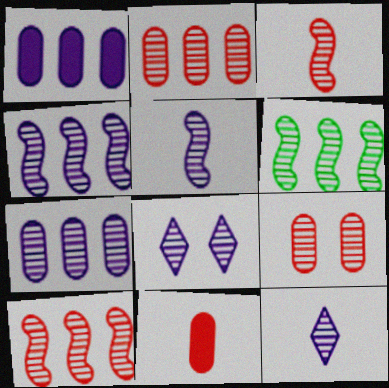[[4, 6, 10], 
[5, 7, 8], 
[6, 9, 12]]